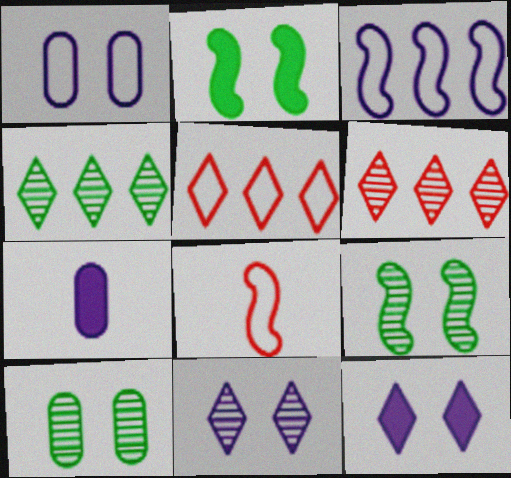[[3, 7, 11], 
[5, 7, 9]]